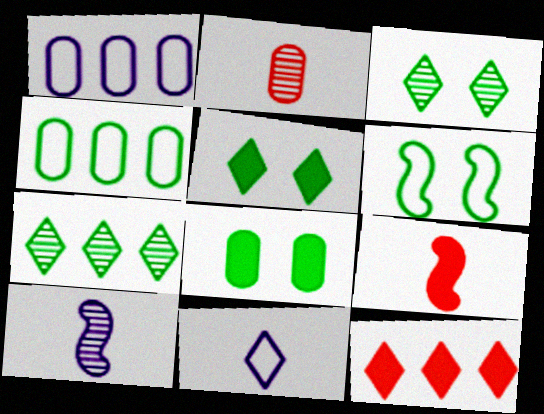[[1, 2, 8], 
[1, 3, 9], 
[3, 6, 8], 
[3, 11, 12]]